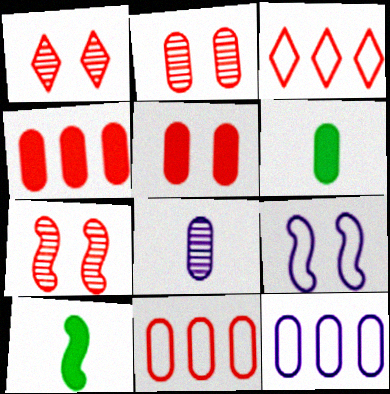[[1, 2, 7], 
[1, 10, 12], 
[2, 6, 12]]